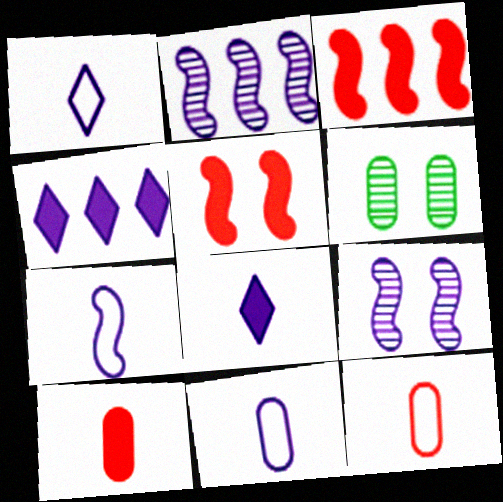[[1, 3, 6], 
[1, 7, 11], 
[4, 9, 11]]